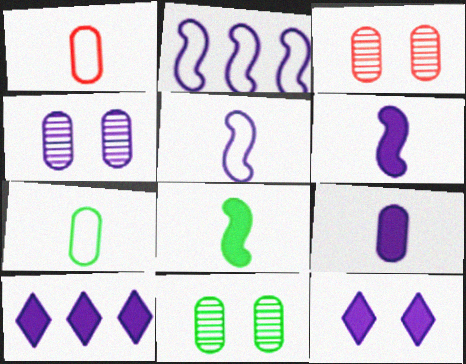[[3, 4, 11], 
[4, 5, 10]]